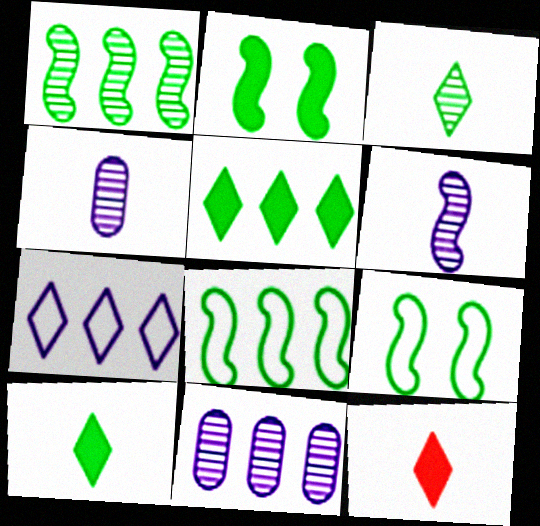[[9, 11, 12]]